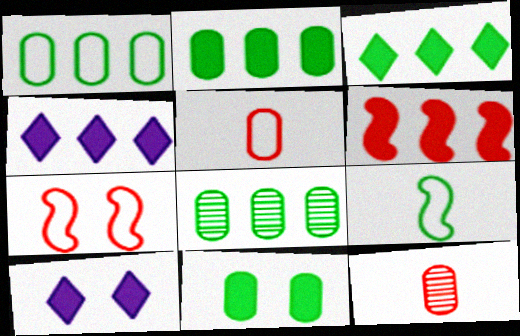[[1, 2, 8], 
[2, 4, 6]]